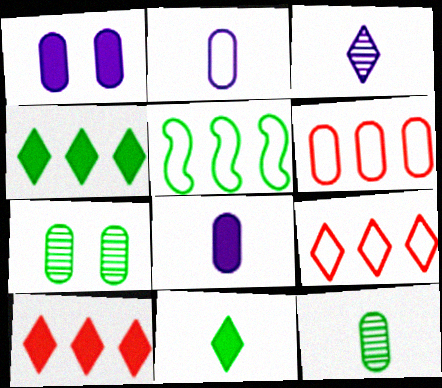[[1, 6, 12], 
[5, 7, 11], 
[6, 7, 8]]